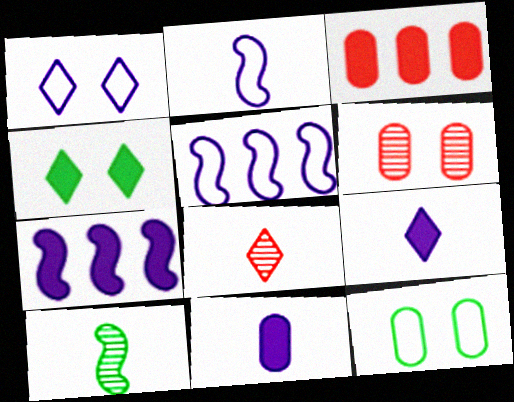[[1, 3, 10], 
[7, 8, 12]]